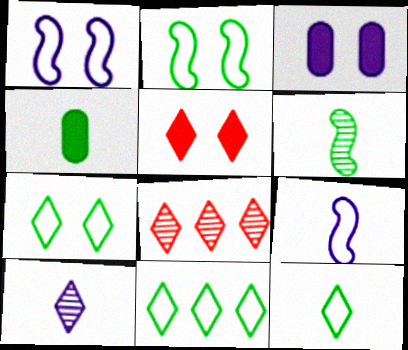[[1, 4, 8], 
[4, 6, 12], 
[5, 10, 11], 
[7, 11, 12]]